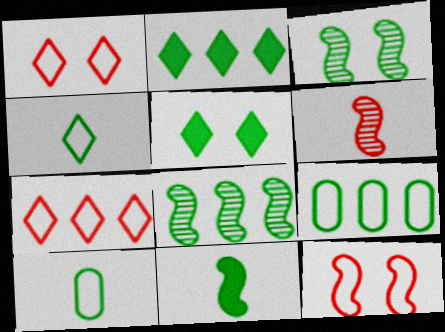[[2, 3, 10], 
[2, 8, 9], 
[5, 8, 10]]